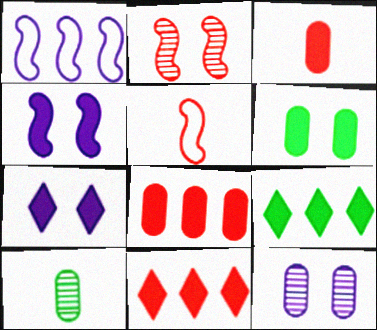[[3, 4, 9], 
[5, 9, 12]]